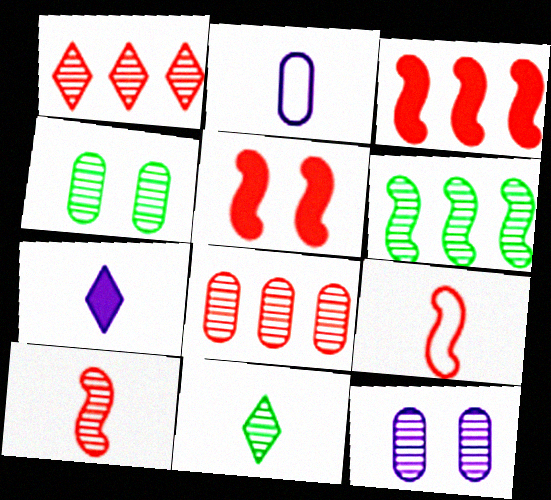[[4, 6, 11]]